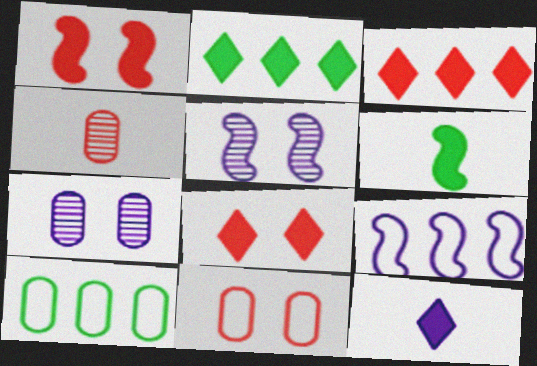[[2, 8, 12], 
[7, 9, 12]]